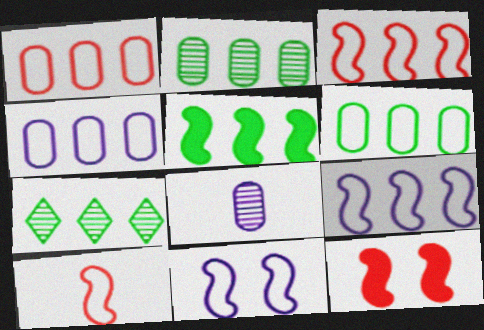[[1, 4, 6], 
[5, 6, 7]]